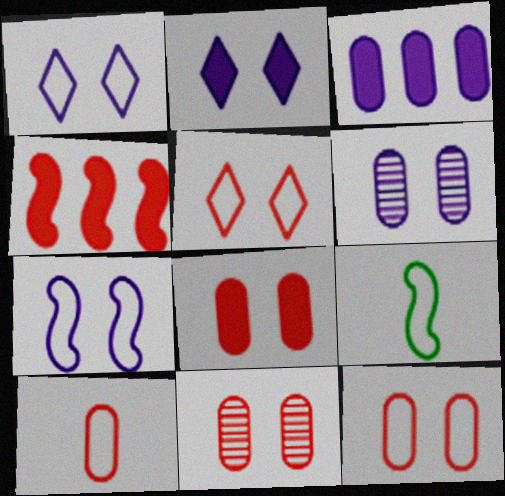[[2, 6, 7], 
[8, 11, 12]]